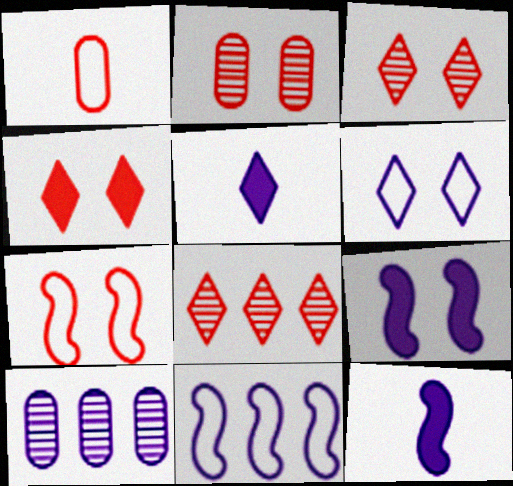[[2, 4, 7], 
[6, 10, 12]]